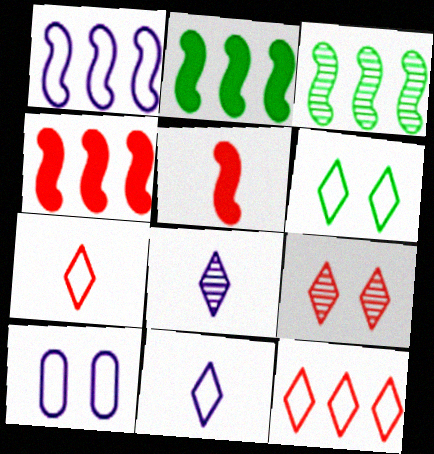[[1, 3, 4], 
[1, 10, 11], 
[6, 11, 12]]